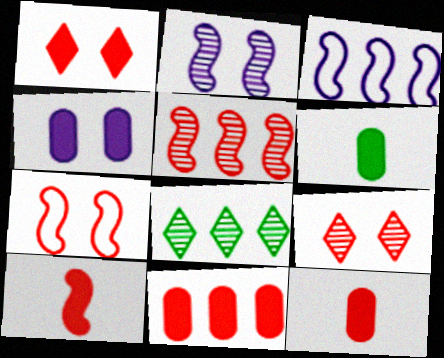[[1, 10, 11], 
[3, 6, 9], 
[3, 8, 11], 
[4, 6, 11], 
[5, 7, 10]]